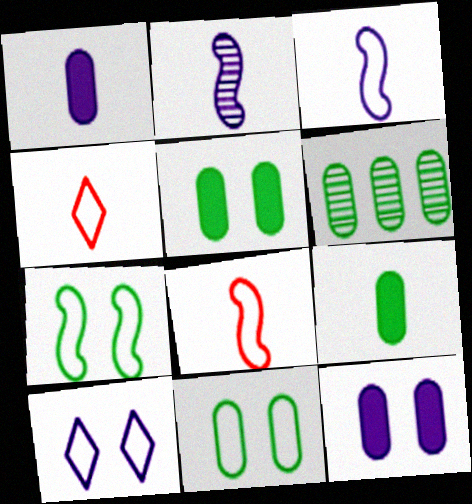[[2, 4, 9], 
[6, 9, 11]]